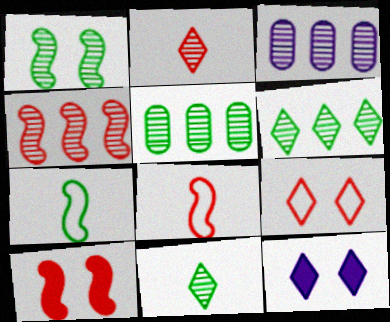[[1, 2, 3], 
[1, 5, 11], 
[3, 4, 6], 
[4, 8, 10], 
[5, 8, 12]]